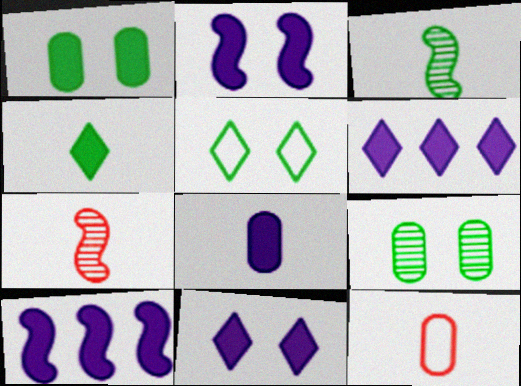[[2, 6, 8], 
[8, 10, 11]]